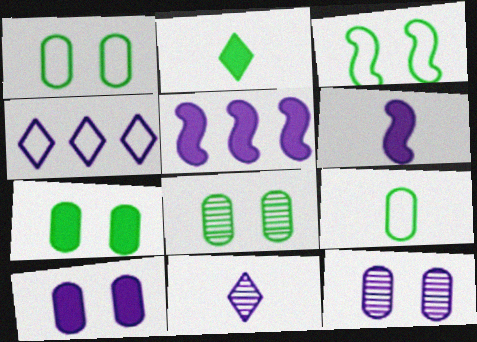[[1, 7, 8], 
[4, 6, 12]]